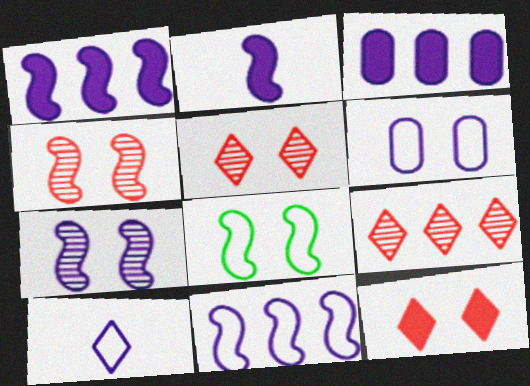[[2, 7, 11], 
[3, 7, 10], 
[6, 10, 11]]